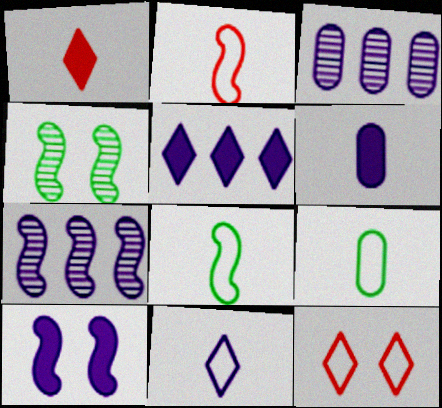[[2, 9, 11], 
[3, 10, 11], 
[5, 6, 10]]